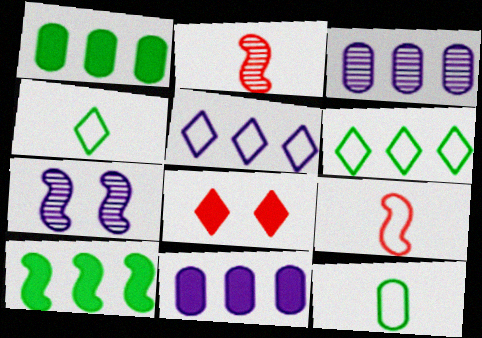[[7, 9, 10]]